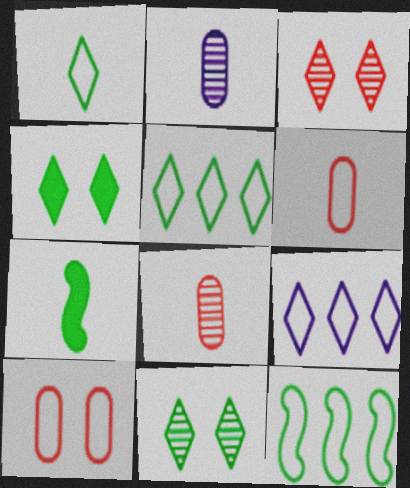[]